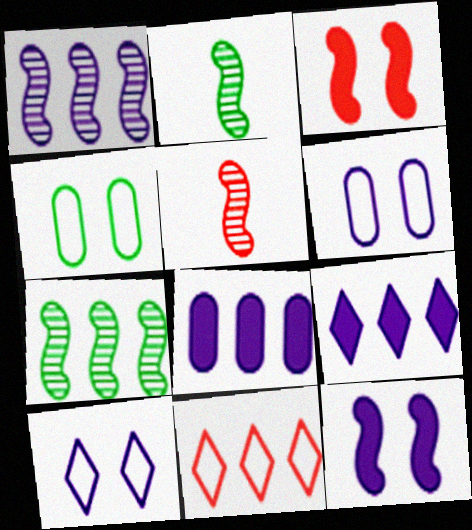[[4, 5, 9], 
[7, 8, 11]]